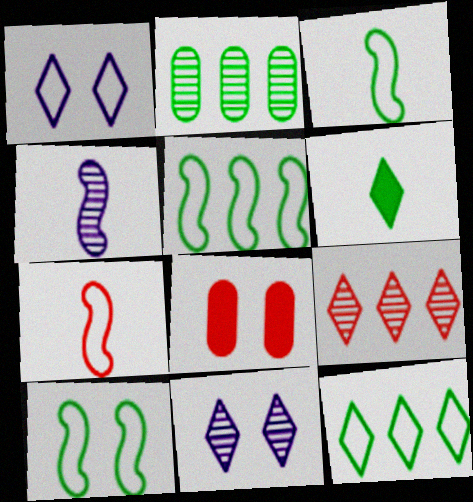[[1, 6, 9], 
[2, 6, 10], 
[3, 5, 10], 
[4, 8, 12], 
[7, 8, 9], 
[8, 10, 11]]